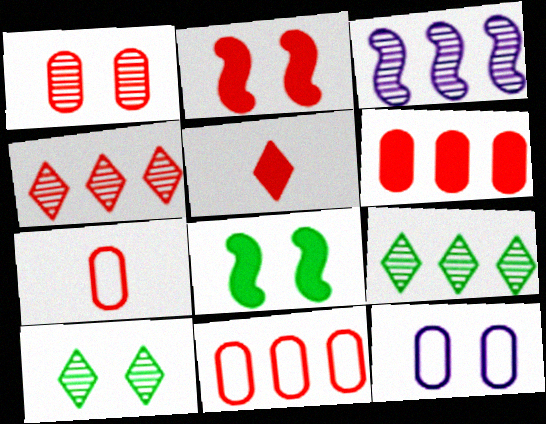[[1, 6, 7], 
[2, 4, 7], 
[2, 5, 6], 
[2, 10, 12]]